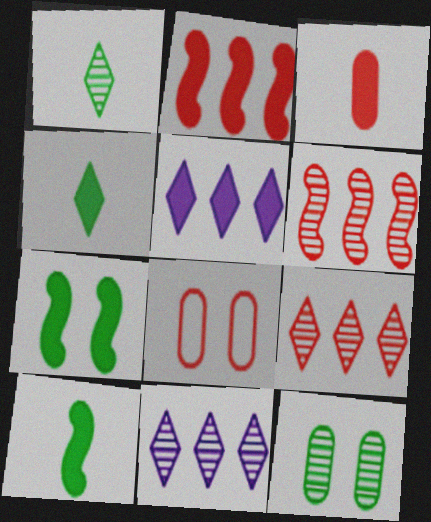[[3, 5, 7], 
[8, 10, 11]]